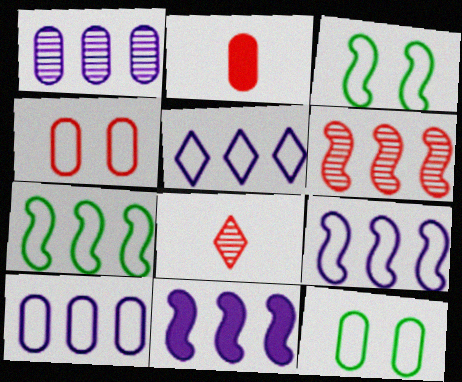[[1, 2, 12], 
[1, 5, 11], 
[5, 9, 10], 
[6, 7, 11], 
[8, 11, 12]]